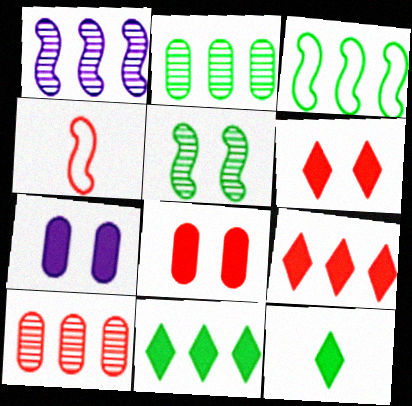[[2, 3, 11], 
[4, 6, 10]]